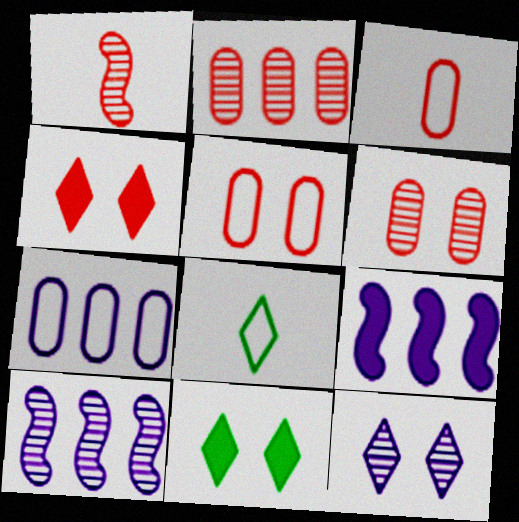[[1, 7, 11], 
[3, 10, 11], 
[6, 8, 9]]